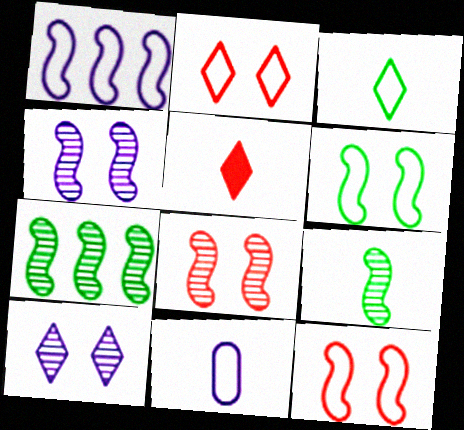[[5, 9, 11]]